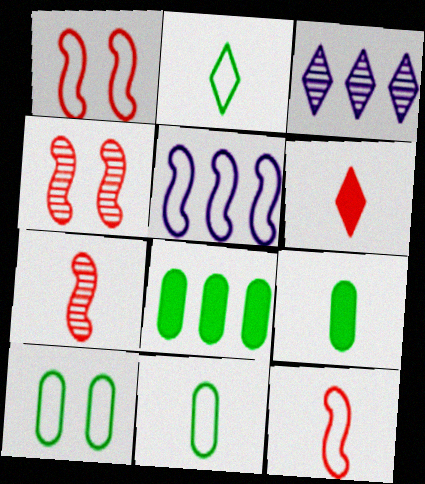[[1, 3, 9]]